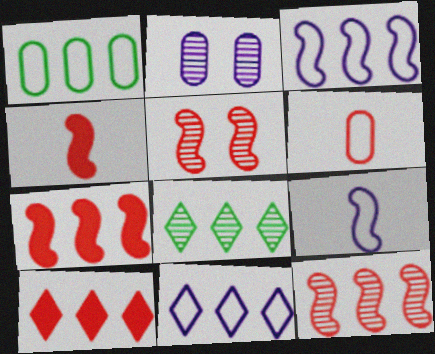[[5, 6, 10], 
[8, 10, 11]]